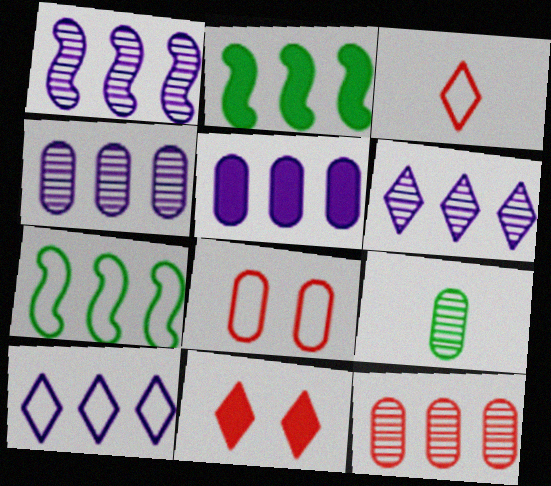[[1, 4, 6], 
[1, 5, 10], 
[2, 10, 12], 
[5, 8, 9]]